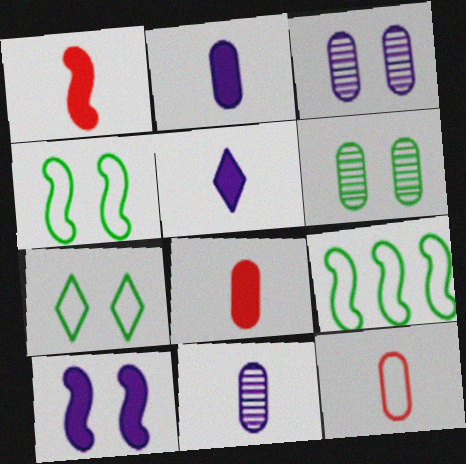[]